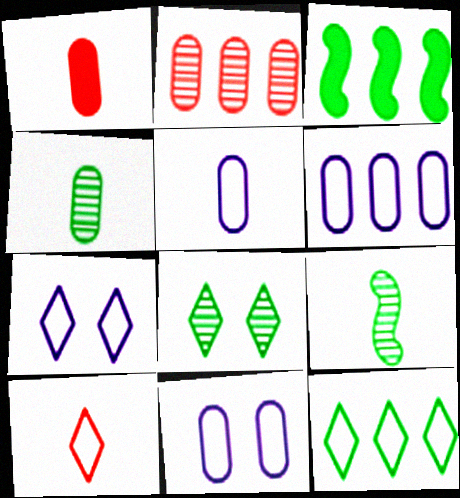[[1, 4, 5], 
[5, 6, 11], 
[7, 10, 12]]